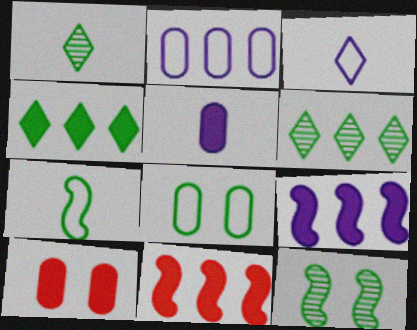[[2, 6, 11]]